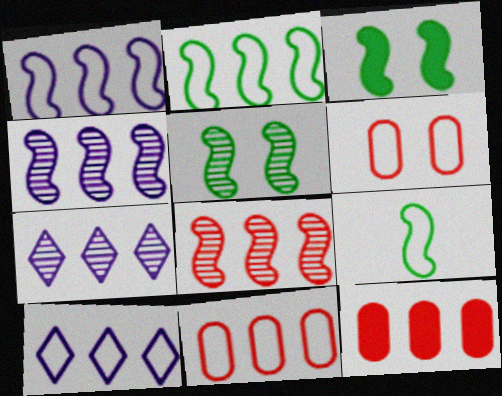[[2, 7, 12], 
[2, 10, 11], 
[6, 9, 10]]